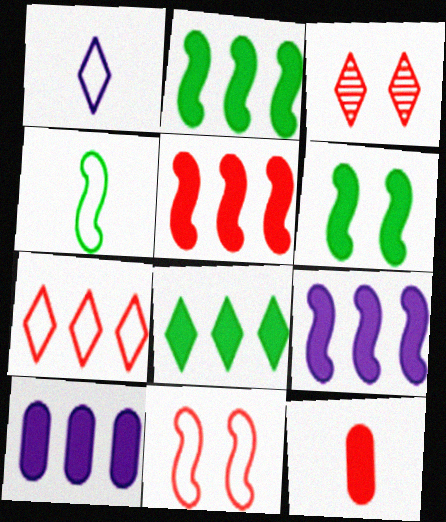[[1, 3, 8], 
[2, 5, 9], 
[3, 4, 10], 
[5, 8, 10]]